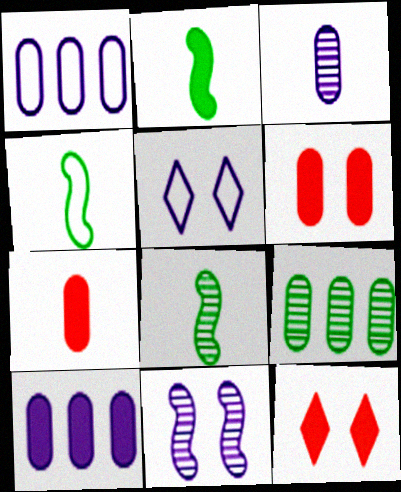[[1, 8, 12], 
[2, 4, 8], 
[2, 10, 12]]